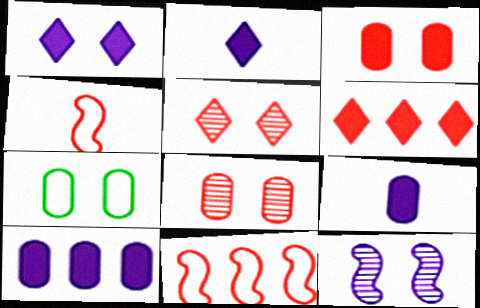[[4, 6, 8]]